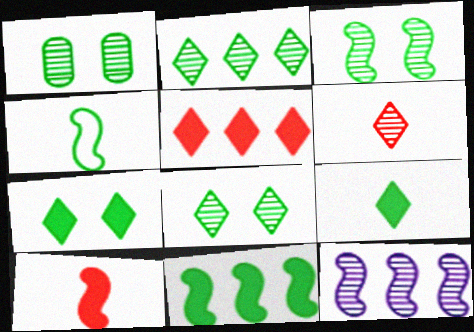[[1, 3, 8], 
[1, 6, 12], 
[3, 4, 11]]